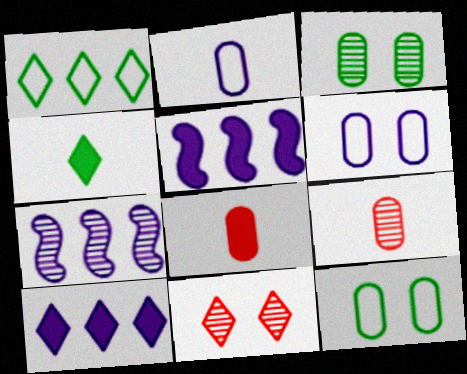[]